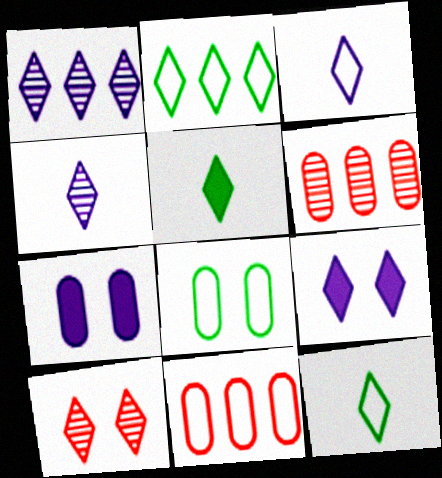[[1, 3, 9]]